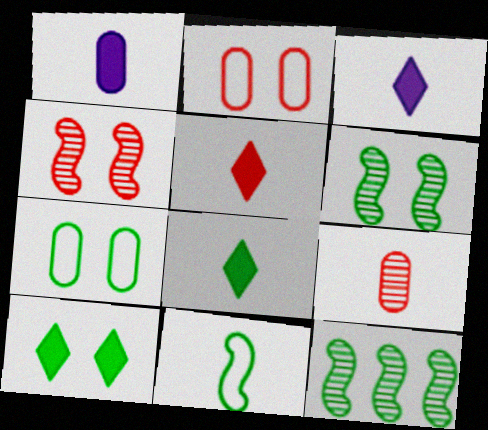[[2, 3, 12], 
[3, 5, 8], 
[3, 9, 11], 
[6, 7, 10], 
[7, 8, 12]]